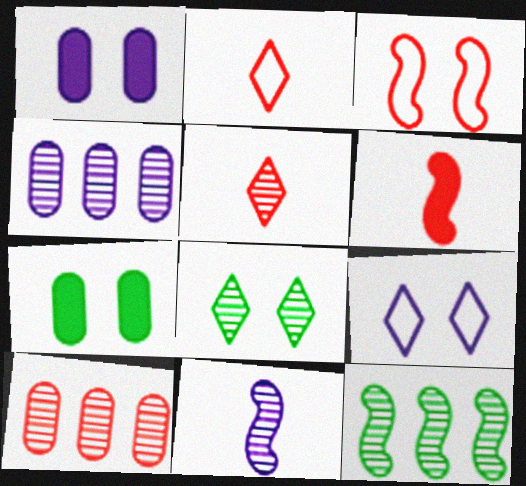[[1, 2, 12], 
[1, 3, 8], 
[8, 10, 11]]